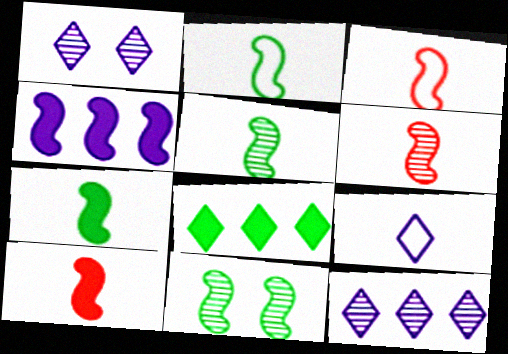[[2, 5, 7], 
[3, 4, 11], 
[3, 6, 10]]